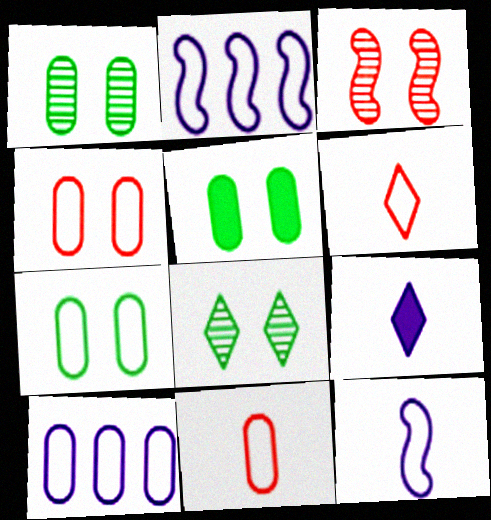[[1, 5, 7], 
[2, 6, 7], 
[7, 10, 11]]